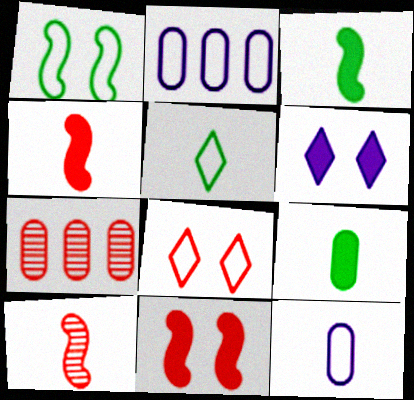[[4, 7, 8]]